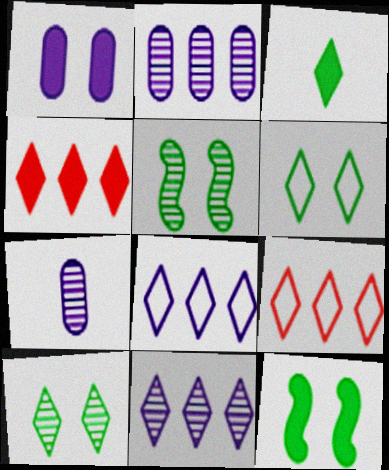[[7, 9, 12]]